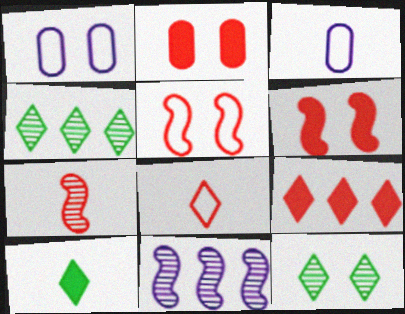[[1, 6, 12], 
[3, 4, 6], 
[3, 7, 10]]